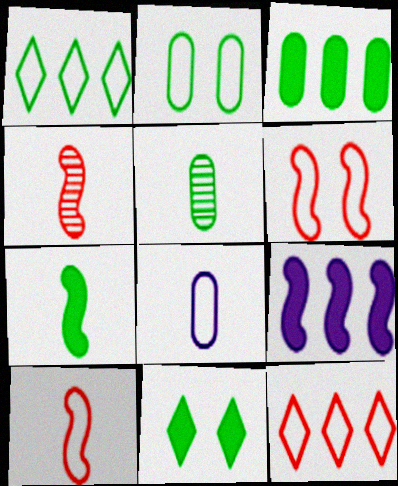[[1, 6, 8], 
[2, 3, 5], 
[3, 7, 11]]